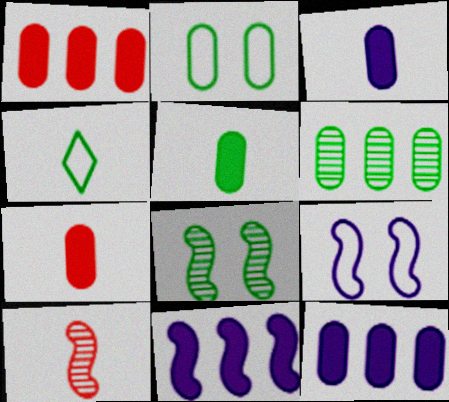[[2, 5, 6], 
[3, 4, 10], 
[3, 5, 7]]